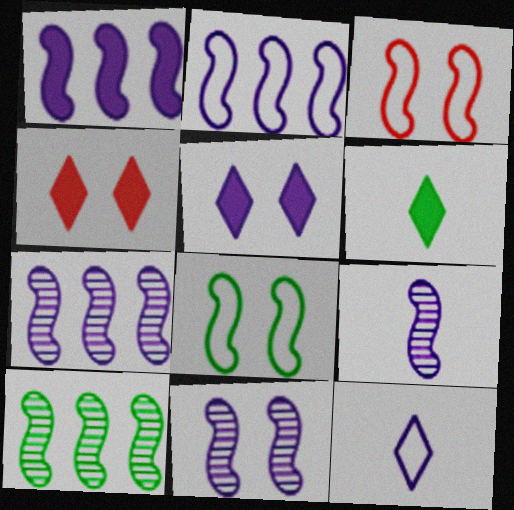[[1, 2, 7], 
[7, 9, 11]]